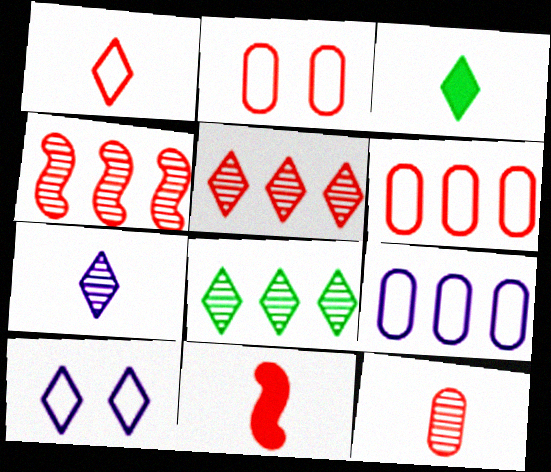[[1, 3, 7], 
[1, 11, 12], 
[2, 5, 11], 
[3, 5, 10]]